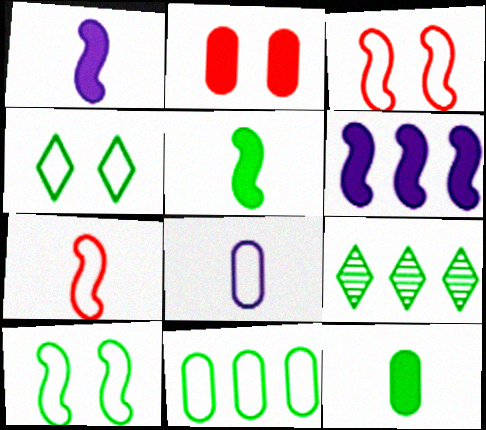[[9, 10, 12]]